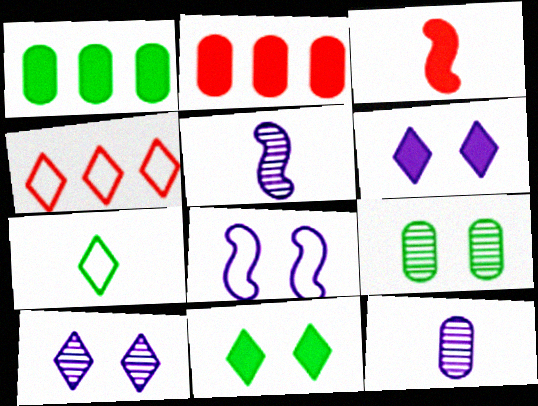[[1, 3, 6], 
[3, 7, 12]]